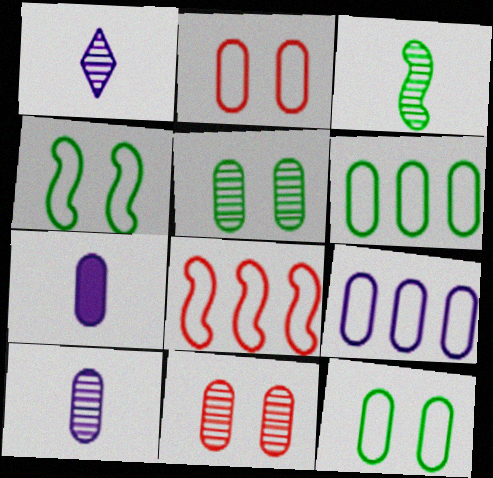[[6, 7, 11]]